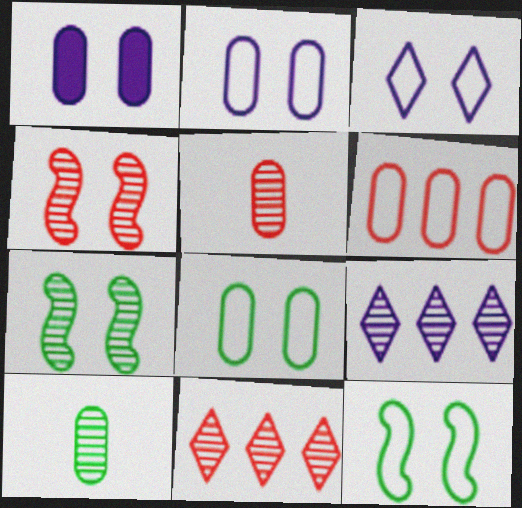[[1, 6, 10], 
[4, 5, 11], 
[4, 9, 10], 
[5, 7, 9]]